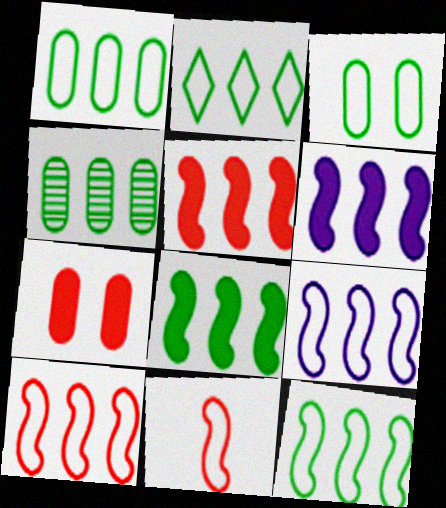[[1, 2, 12], 
[2, 4, 8], 
[5, 6, 8], 
[9, 10, 12]]